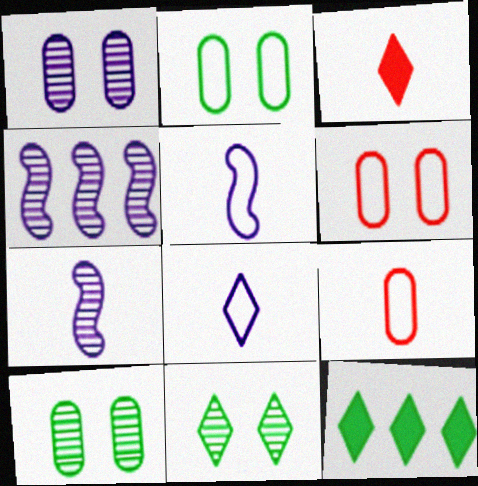[[2, 3, 4], 
[6, 7, 12]]